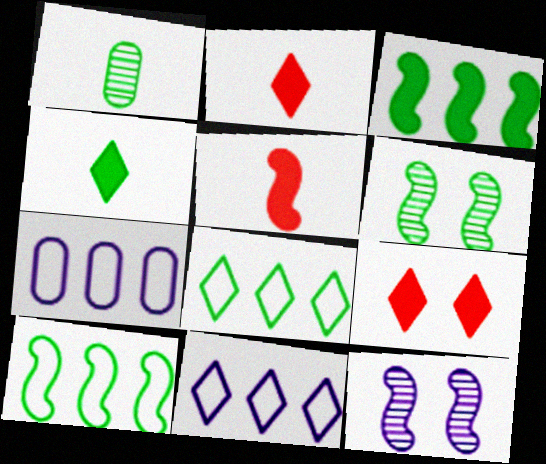[[2, 6, 7], 
[5, 10, 12]]